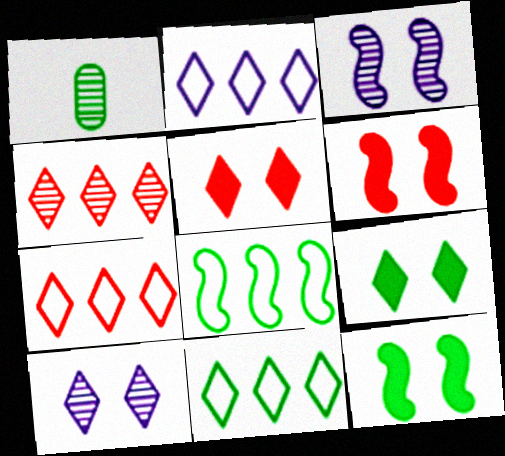[[1, 2, 6], 
[1, 3, 4], 
[1, 8, 9], 
[1, 11, 12], 
[2, 7, 11]]